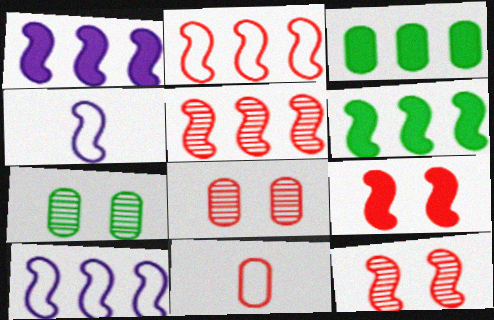[[4, 6, 12], 
[5, 6, 10]]